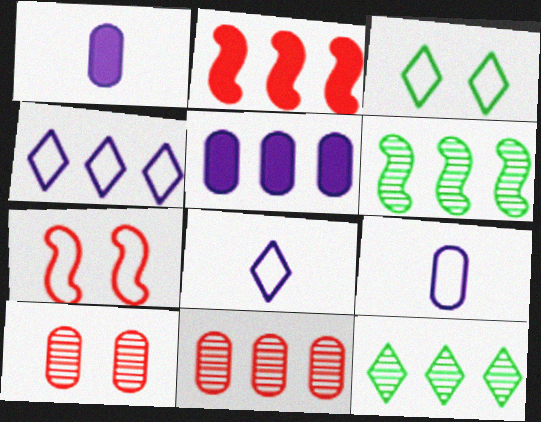[[1, 7, 12]]